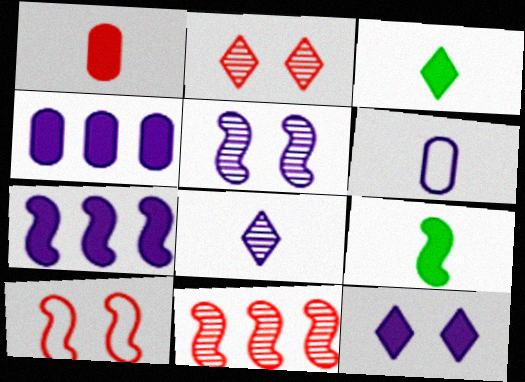[]